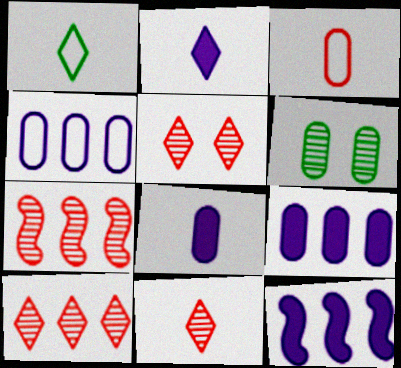[[1, 2, 11], 
[3, 6, 9], 
[5, 10, 11]]